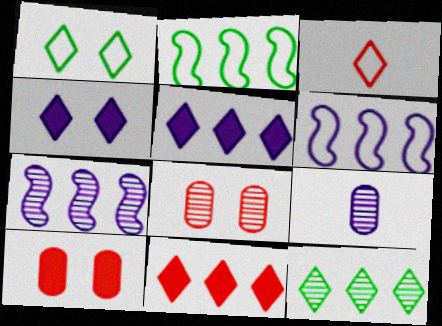[[3, 4, 12], 
[4, 6, 9]]